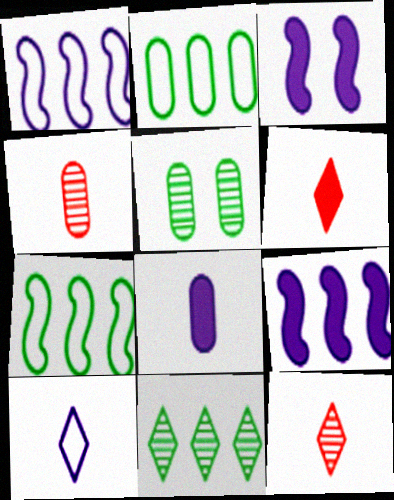[[1, 5, 6], 
[2, 3, 12]]